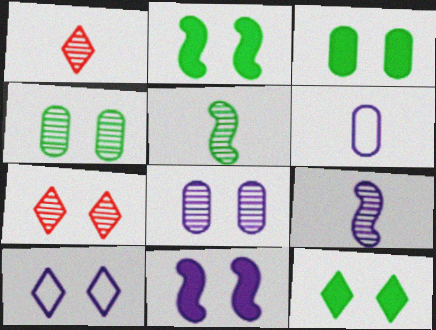[[2, 3, 12], 
[7, 10, 12], 
[8, 10, 11]]